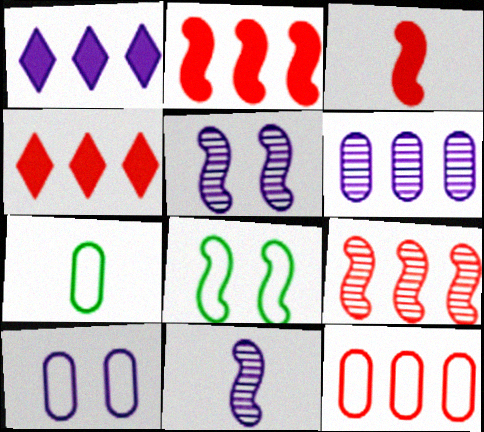[[1, 10, 11], 
[2, 8, 11], 
[4, 5, 7], 
[4, 9, 12], 
[7, 10, 12]]